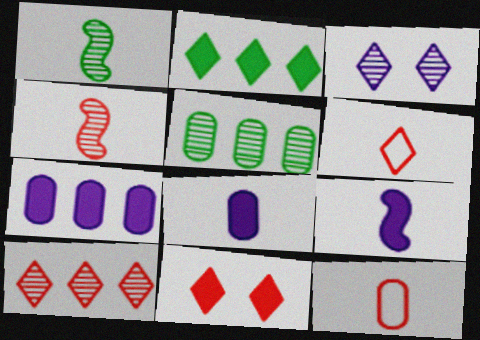[[1, 6, 8], 
[2, 3, 6], 
[3, 4, 5], 
[6, 10, 11]]